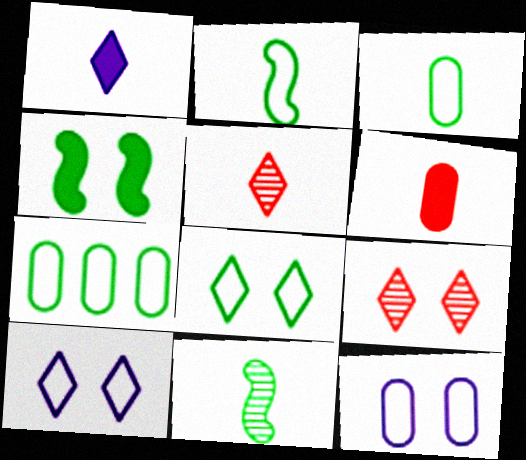[[2, 7, 8], 
[4, 9, 12]]